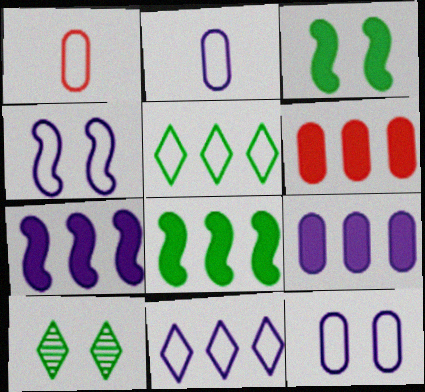[[1, 4, 5], 
[1, 7, 10], 
[2, 4, 11]]